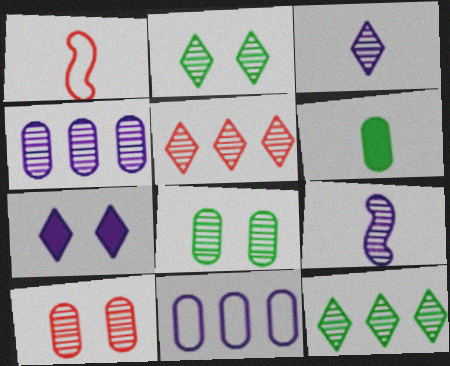[[1, 3, 6], 
[2, 3, 5], 
[5, 8, 9], 
[6, 10, 11], 
[7, 9, 11], 
[9, 10, 12]]